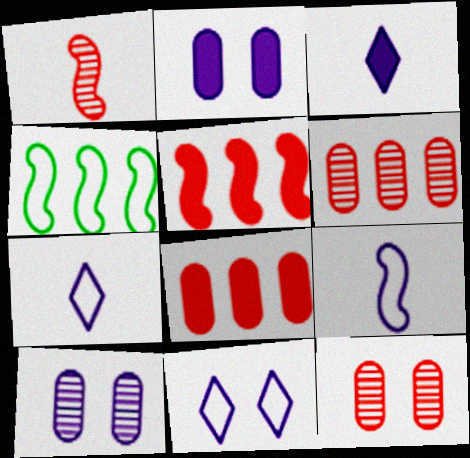[[3, 4, 12]]